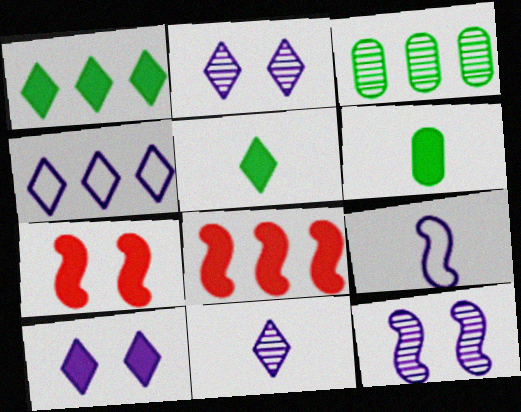[[3, 4, 8], 
[4, 10, 11], 
[6, 8, 10]]